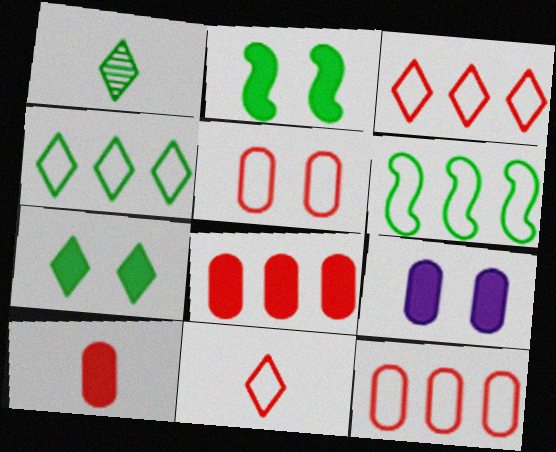[[1, 4, 7]]